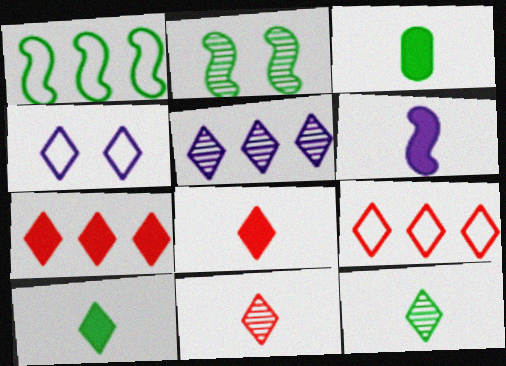[[3, 6, 8], 
[4, 7, 12]]